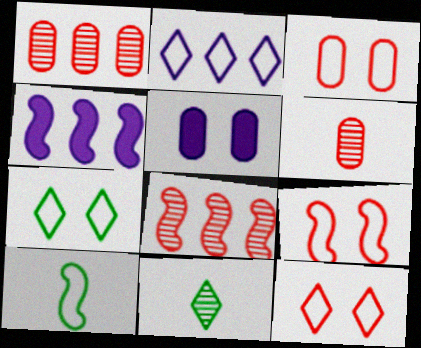[[2, 3, 10], 
[3, 4, 11], 
[3, 9, 12], 
[4, 6, 7]]